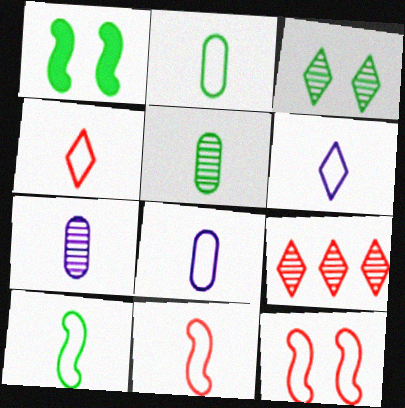[[1, 8, 9], 
[2, 6, 11], 
[4, 8, 10]]